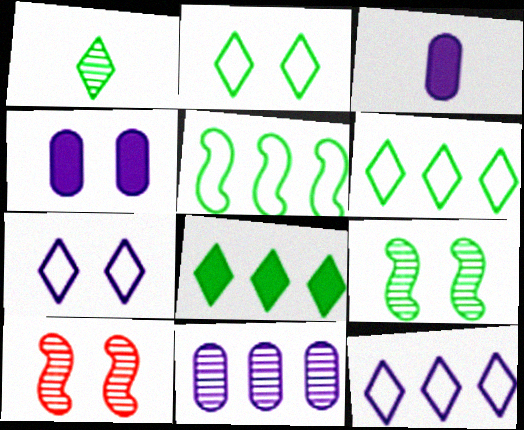[[1, 2, 8], 
[1, 10, 11], 
[2, 4, 10], 
[3, 6, 10]]